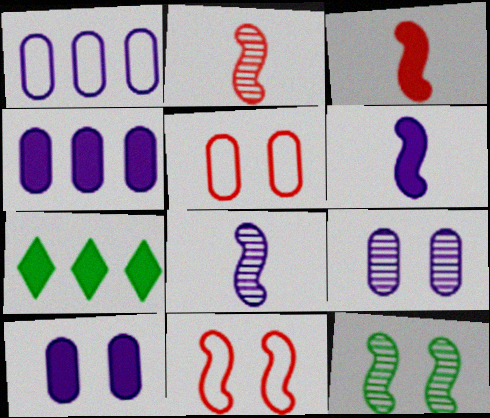[[3, 7, 10], 
[5, 7, 8]]